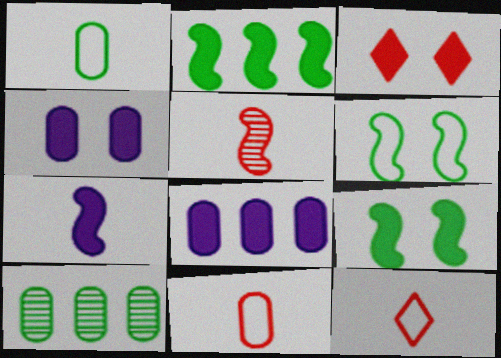[[3, 4, 9], 
[4, 10, 11]]